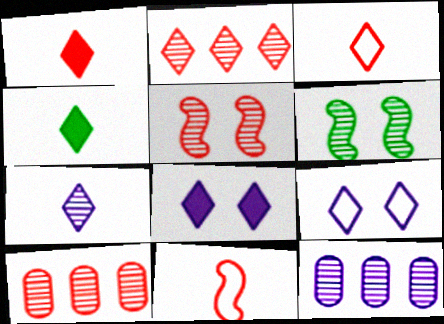[[2, 4, 9], 
[3, 4, 7], 
[6, 7, 10]]